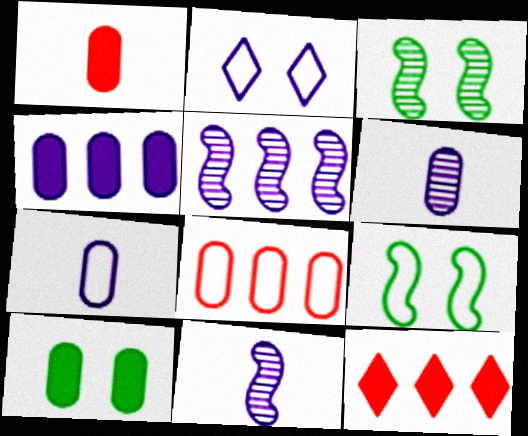[[1, 4, 10], 
[2, 4, 11], 
[3, 7, 12], 
[6, 8, 10], 
[6, 9, 12]]